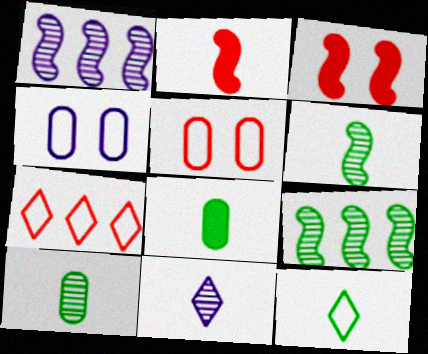[[6, 8, 12]]